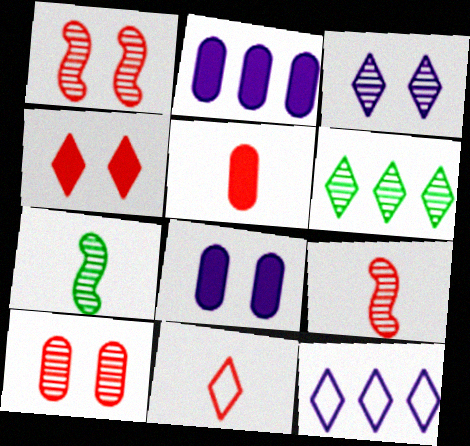[[5, 9, 11]]